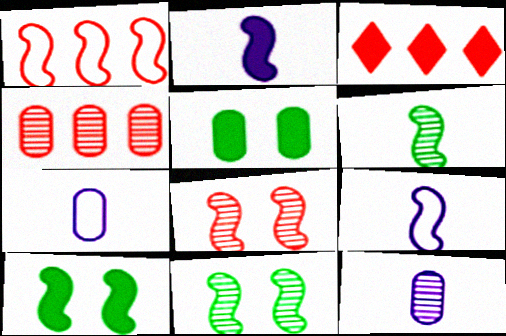[[1, 2, 11], 
[1, 3, 4], 
[2, 3, 5], 
[3, 7, 11], 
[4, 5, 7]]